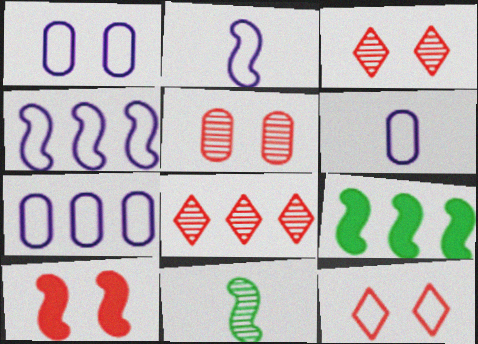[[1, 6, 7], 
[3, 6, 9], 
[4, 10, 11], 
[5, 10, 12], 
[7, 8, 9]]